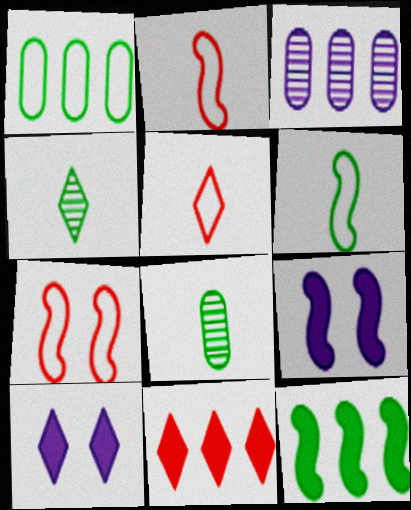[]